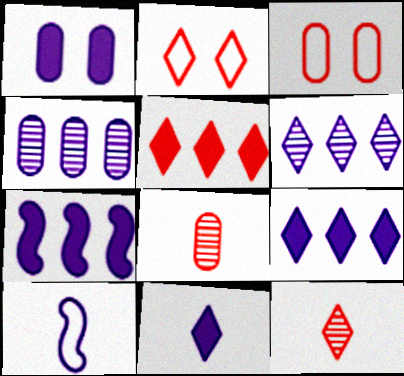[[1, 6, 10], 
[1, 7, 11], 
[2, 5, 12]]